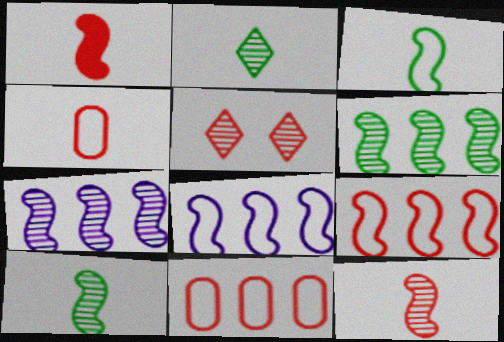[[1, 5, 11]]